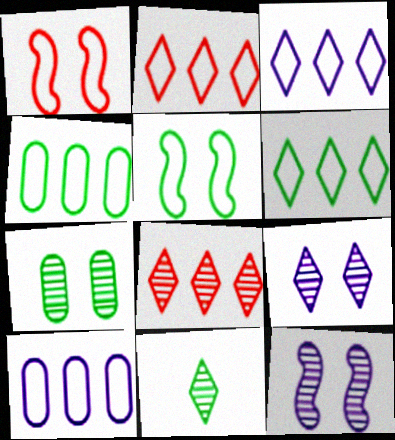[[2, 3, 6], 
[8, 9, 11]]